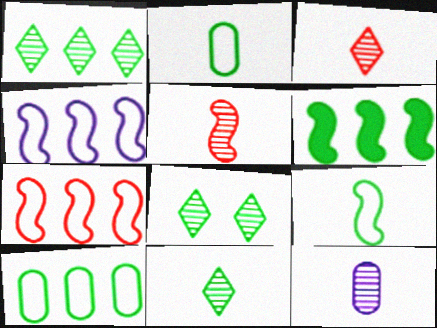[[1, 6, 10], 
[1, 8, 11], 
[2, 6, 8], 
[5, 11, 12]]